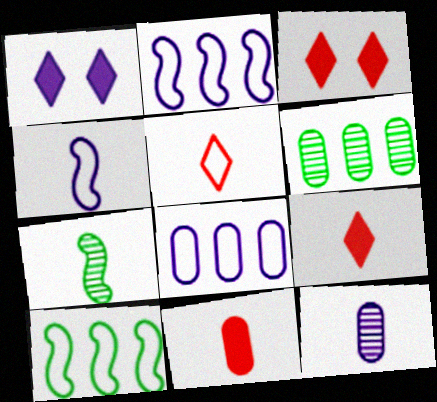[[1, 2, 12], 
[3, 4, 6], 
[3, 7, 8], 
[3, 10, 12]]